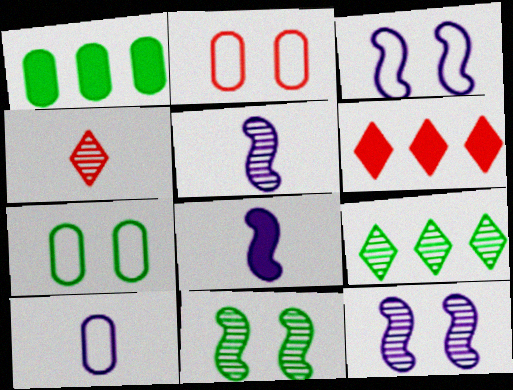[[1, 3, 4], 
[2, 8, 9], 
[5, 6, 7], 
[6, 10, 11]]